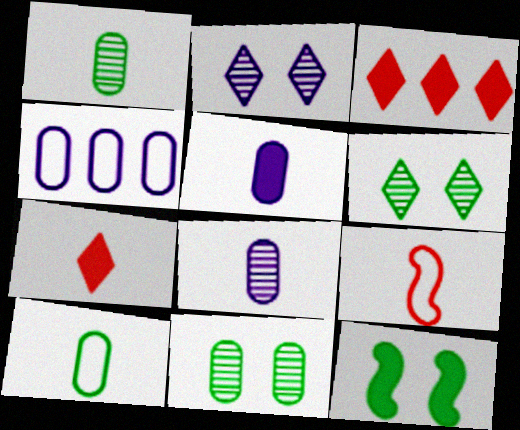[[3, 5, 12]]